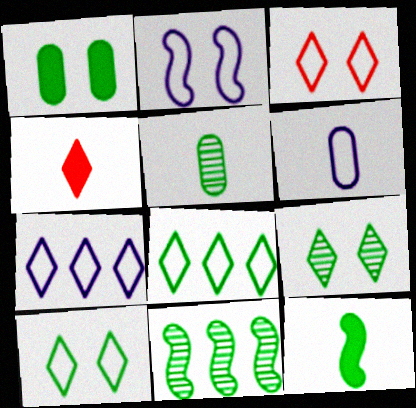[[2, 6, 7], 
[4, 7, 9], 
[5, 9, 11]]